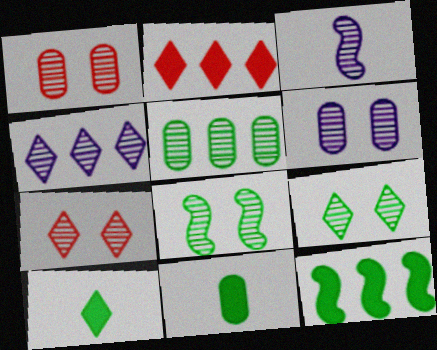[[3, 4, 6], 
[3, 5, 7], 
[6, 7, 8]]